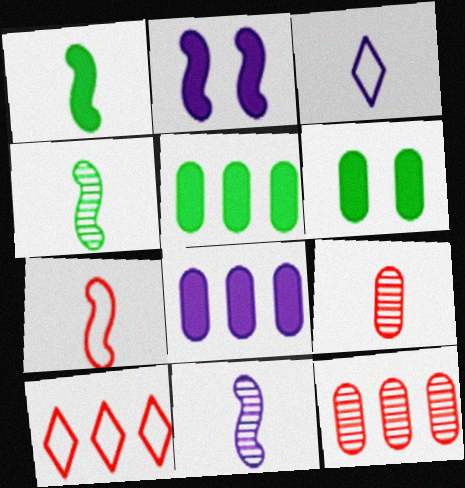[[1, 3, 9], 
[1, 7, 11], 
[6, 10, 11]]